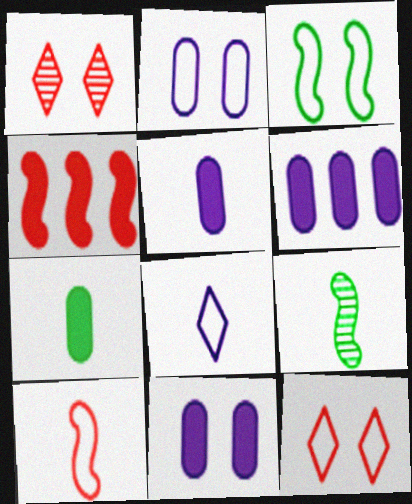[[1, 3, 11], 
[2, 3, 12], 
[5, 6, 11], 
[6, 9, 12]]